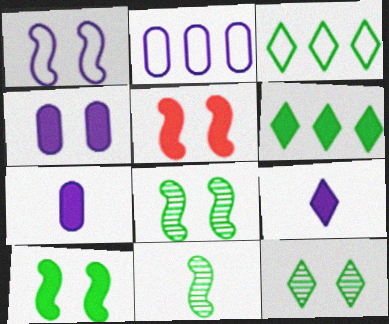[[1, 5, 8], 
[5, 6, 7]]